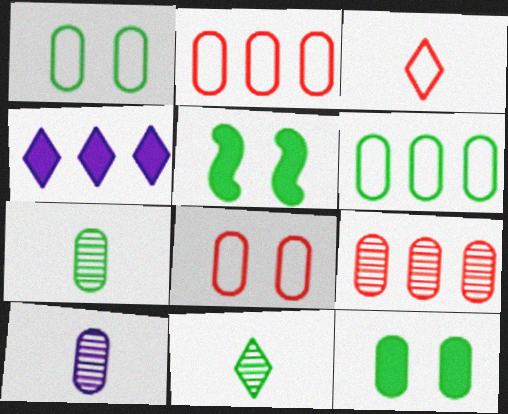[[2, 10, 12], 
[5, 6, 11], 
[6, 7, 12]]